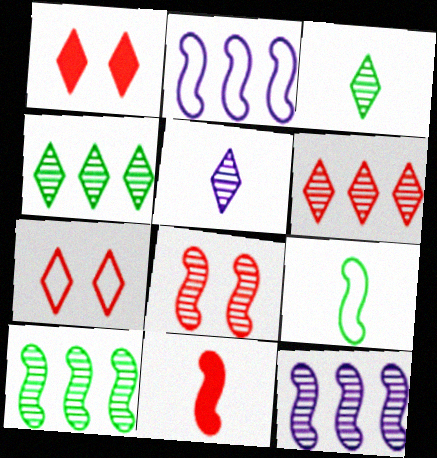[]